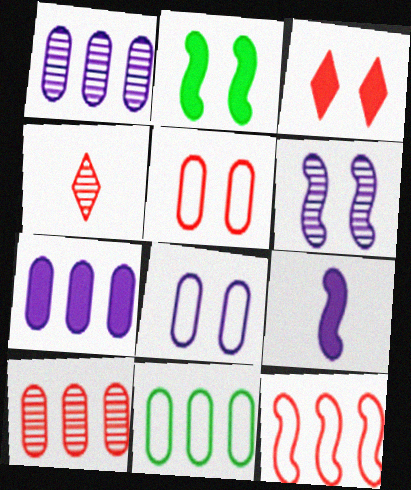[[7, 10, 11]]